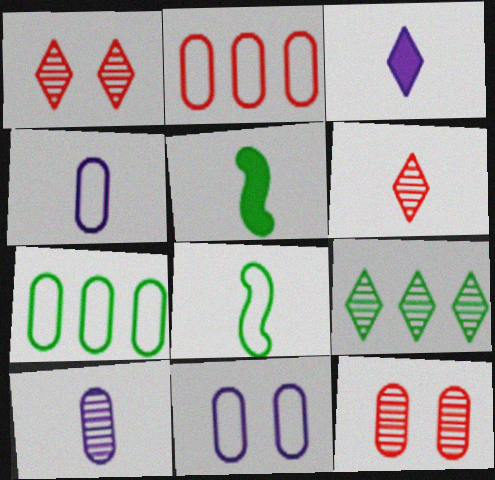[[4, 5, 6]]